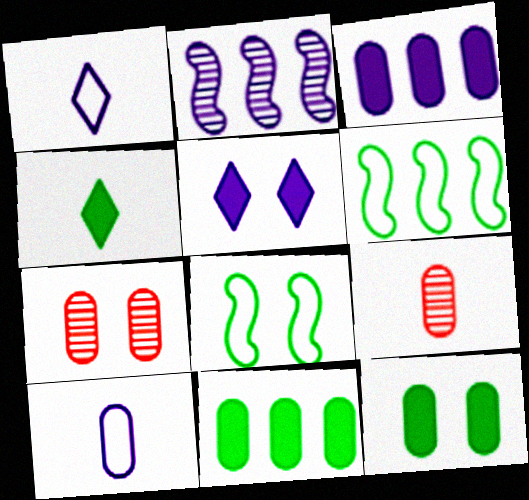[[2, 5, 10], 
[5, 6, 9], 
[5, 7, 8], 
[7, 10, 11]]